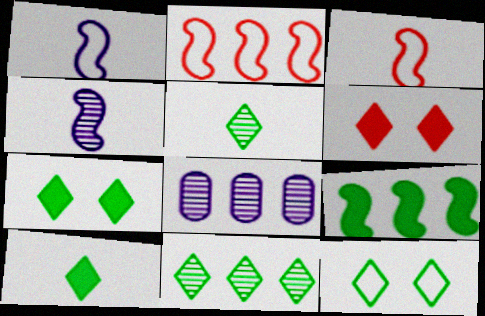[[3, 7, 8], 
[10, 11, 12]]